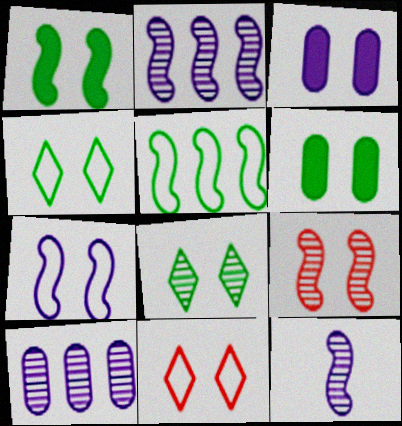[[1, 7, 9], 
[3, 4, 9]]